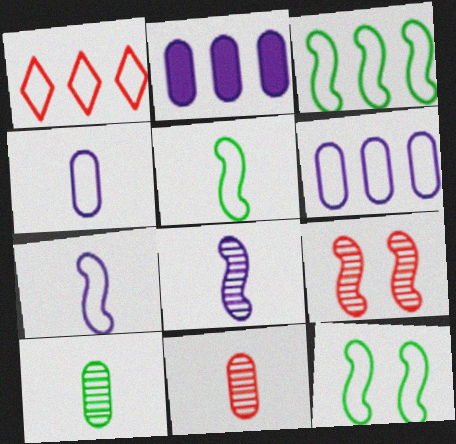[[1, 3, 6], 
[1, 4, 12], 
[3, 5, 12]]